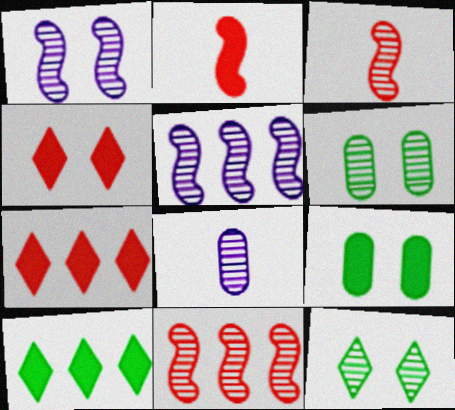[[8, 11, 12]]